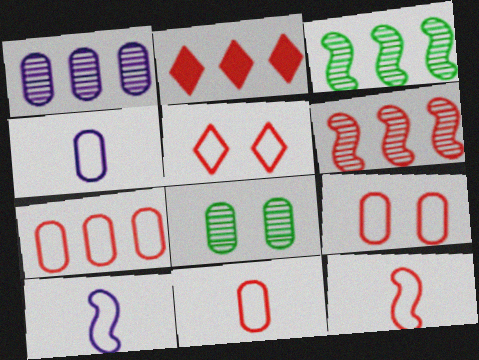[[2, 6, 7], 
[2, 8, 10], 
[5, 7, 12], 
[7, 9, 11]]